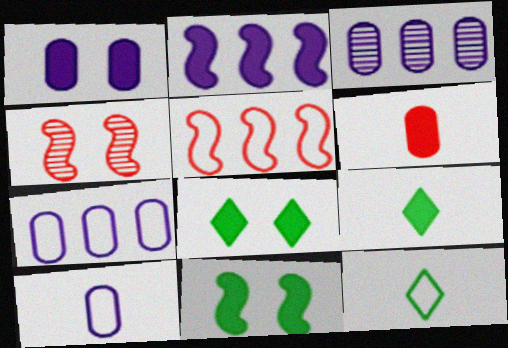[[1, 3, 10], 
[2, 6, 8], 
[4, 7, 9]]